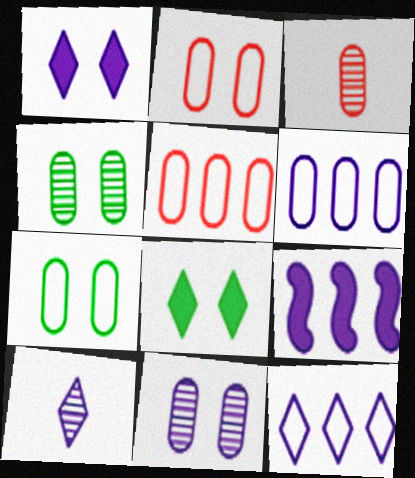[[1, 10, 12]]